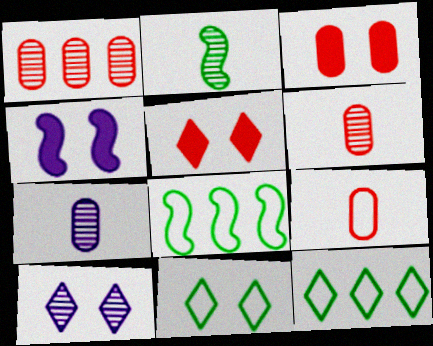[[1, 2, 10], 
[1, 3, 9], 
[4, 6, 12], 
[5, 7, 8], 
[5, 10, 11]]